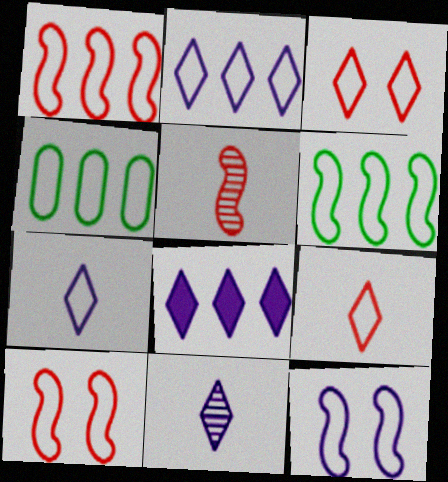[[1, 2, 4], 
[4, 7, 10], 
[4, 9, 12]]